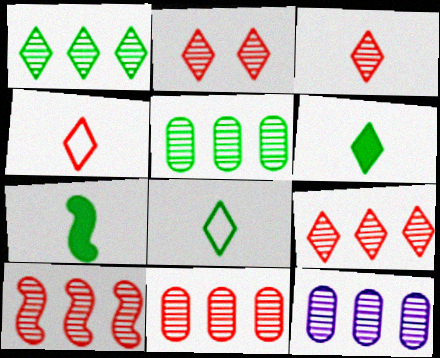[[1, 10, 12], 
[2, 3, 9], 
[5, 11, 12], 
[9, 10, 11]]